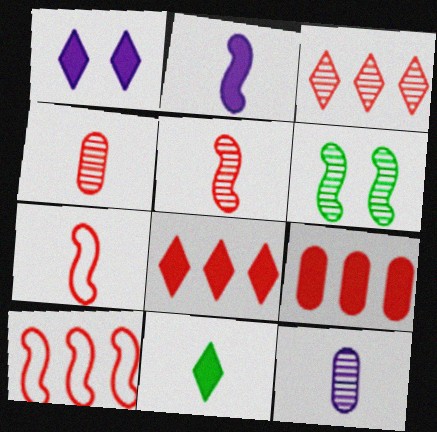[[1, 8, 11], 
[2, 6, 10], 
[3, 6, 12], 
[3, 9, 10], 
[7, 11, 12]]